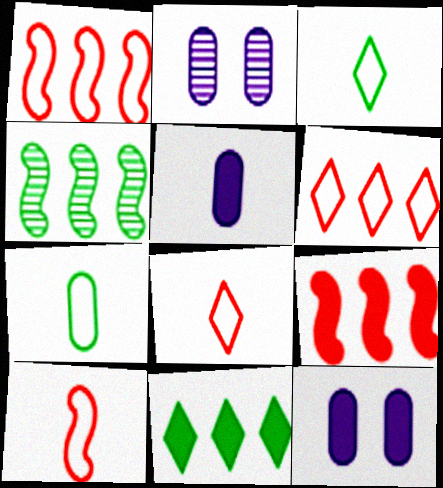[[2, 3, 9], 
[2, 10, 11], 
[4, 8, 12]]